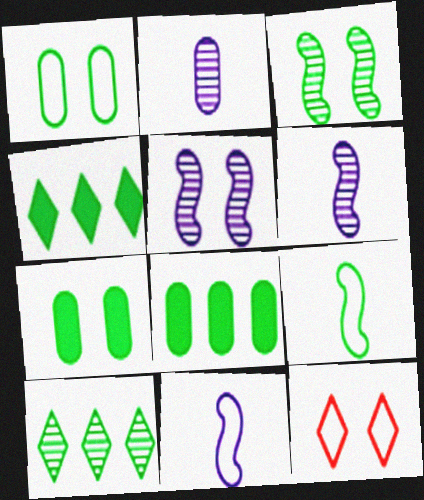[[5, 7, 12], 
[6, 8, 12], 
[7, 9, 10]]